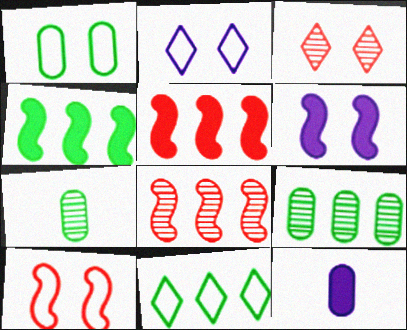[[1, 2, 10], 
[1, 3, 6], 
[2, 5, 7], 
[4, 9, 11]]